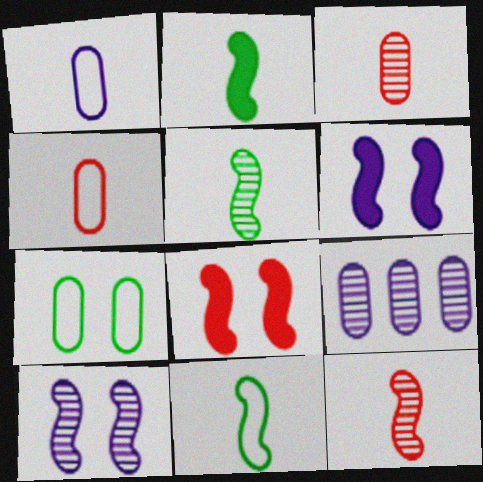[[2, 5, 11]]